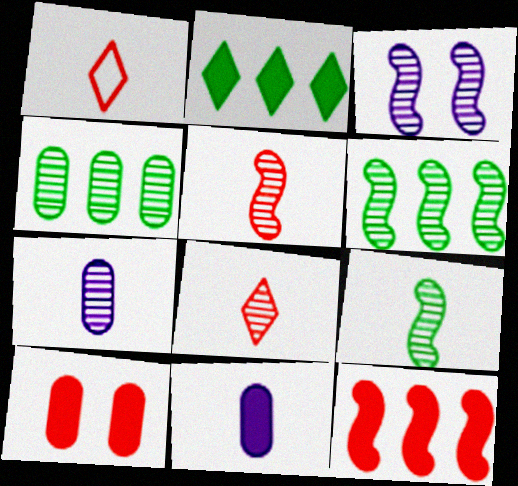[[1, 9, 11], 
[3, 4, 8], 
[3, 5, 6], 
[7, 8, 9]]